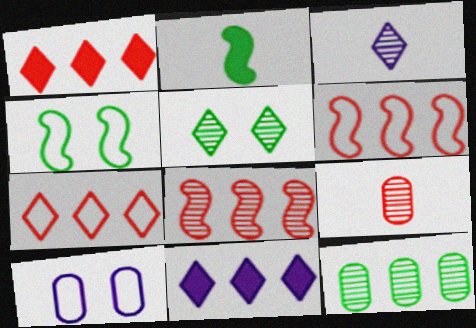[[4, 9, 11], 
[6, 11, 12]]